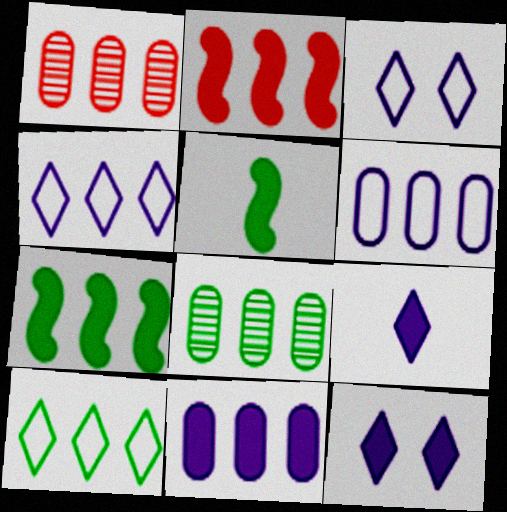[[1, 3, 5], 
[1, 4, 7], 
[2, 4, 8], 
[7, 8, 10]]